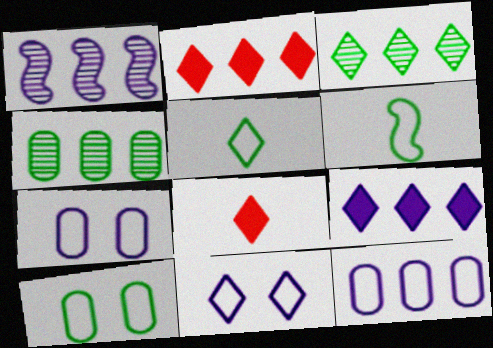[[1, 8, 10], 
[1, 9, 12], 
[3, 8, 11]]